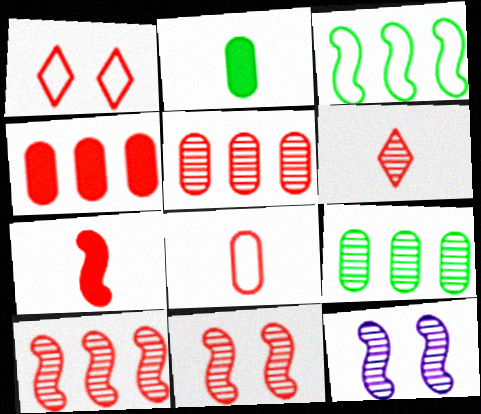[[1, 5, 7], 
[3, 7, 12], 
[5, 6, 11], 
[6, 7, 8], 
[6, 9, 12]]